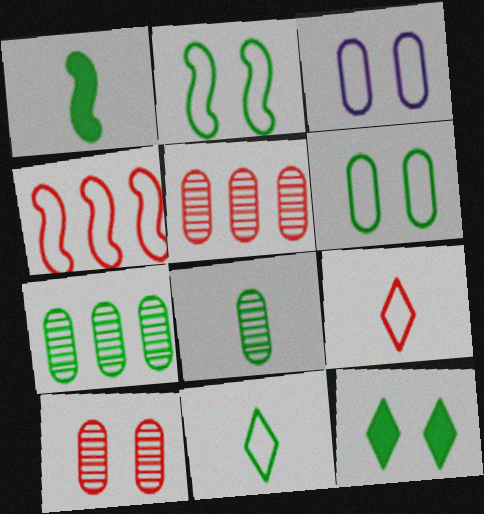[[1, 8, 11], 
[3, 4, 11]]